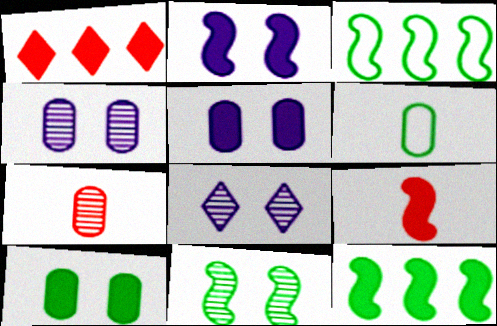[[2, 9, 12]]